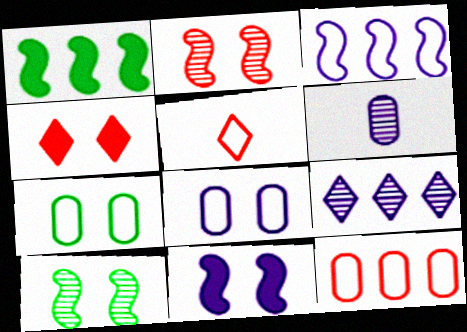[[1, 9, 12], 
[3, 5, 7], 
[4, 8, 10]]